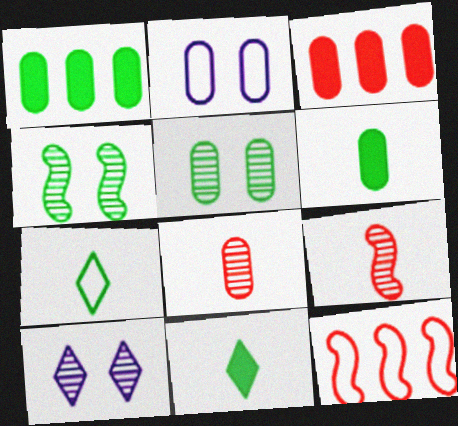[[1, 2, 8], 
[1, 4, 7], 
[2, 7, 12], 
[6, 10, 12]]